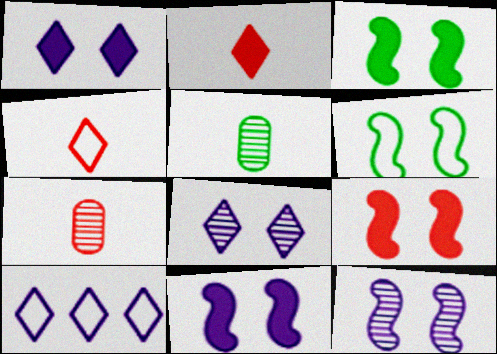[[3, 7, 10], 
[3, 9, 11], 
[5, 9, 10], 
[6, 9, 12]]